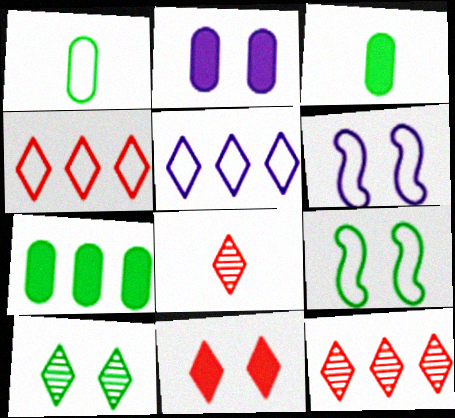[[1, 4, 6], 
[3, 6, 12], 
[4, 8, 11], 
[6, 7, 8]]